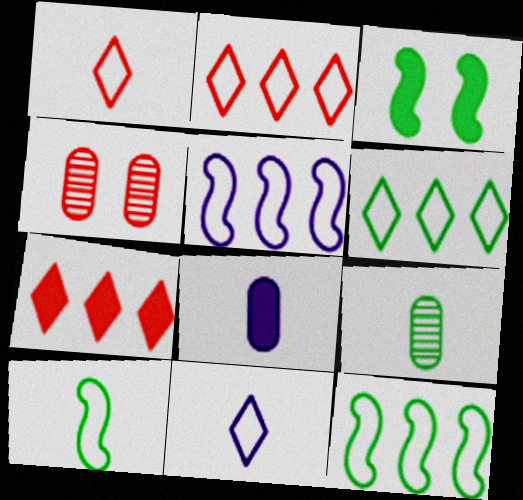[[3, 6, 9], 
[3, 7, 8]]